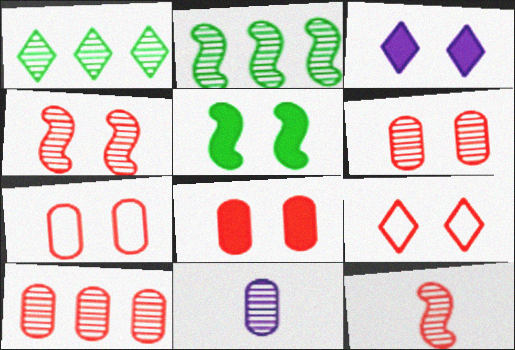[[1, 4, 11], 
[3, 5, 8], 
[4, 8, 9], 
[6, 7, 8]]